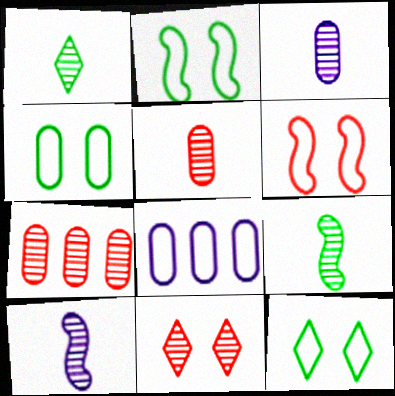[[1, 5, 10], 
[2, 4, 12]]